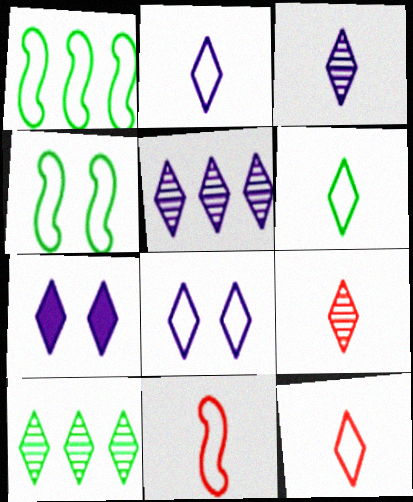[[2, 5, 7], 
[2, 6, 12], 
[7, 10, 12]]